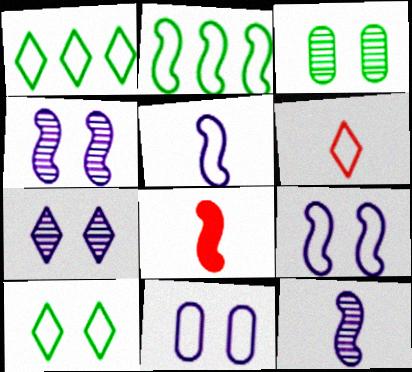[[2, 4, 8], 
[2, 6, 11]]